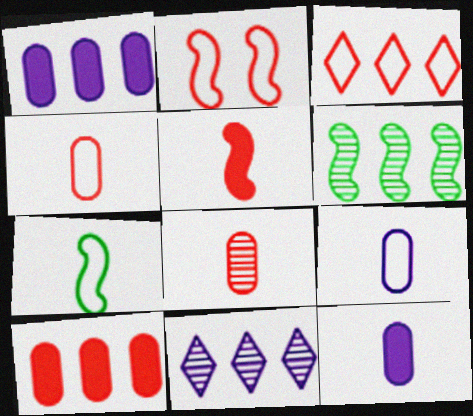[[1, 3, 6], 
[2, 3, 4]]